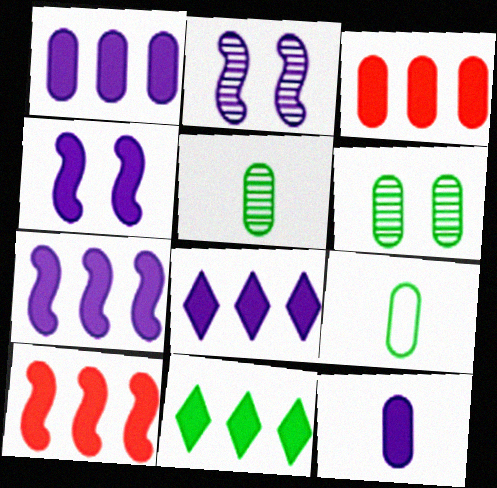[[1, 7, 8], 
[1, 10, 11], 
[3, 7, 11], 
[4, 8, 12]]